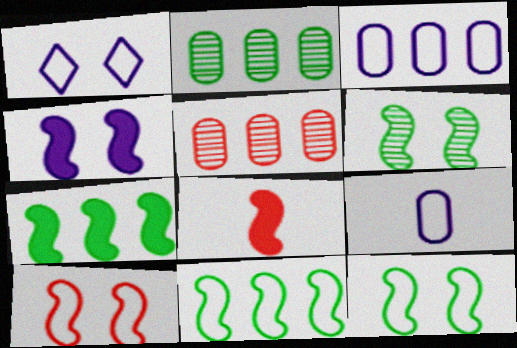[[1, 2, 8], 
[4, 6, 10], 
[4, 7, 8]]